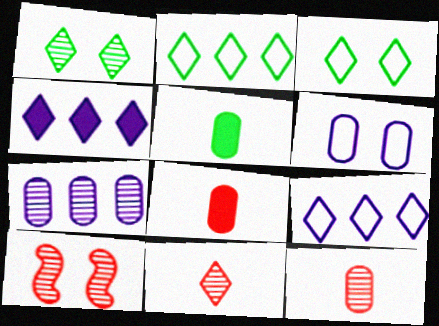[[3, 4, 11], 
[5, 9, 10]]